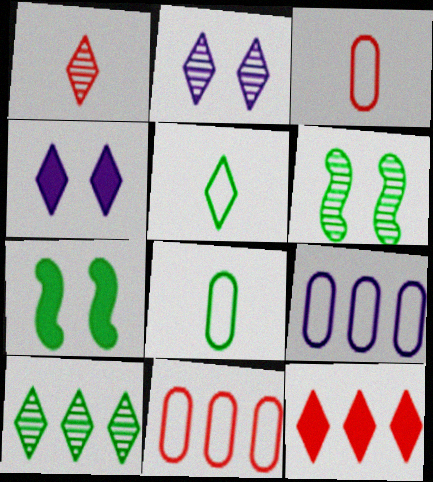[[1, 2, 10], 
[1, 7, 9], 
[2, 5, 12], 
[7, 8, 10]]